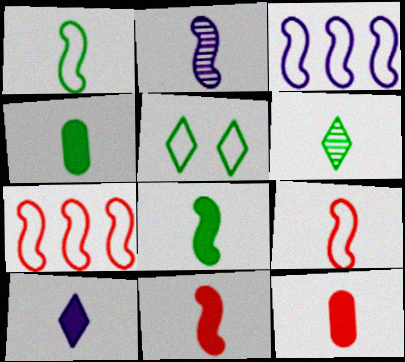[[1, 2, 11], 
[1, 4, 6], 
[2, 8, 9], 
[4, 10, 11], 
[8, 10, 12]]